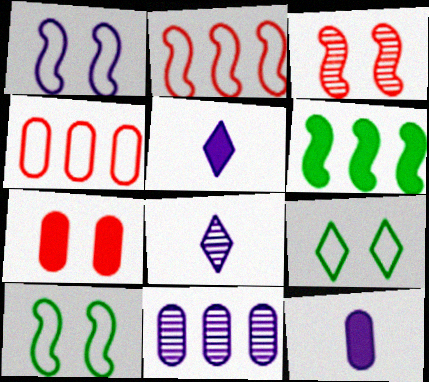[[1, 5, 11], 
[5, 6, 7]]